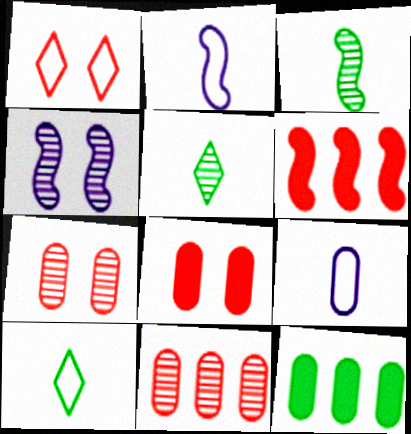[[4, 5, 11], 
[7, 9, 12]]